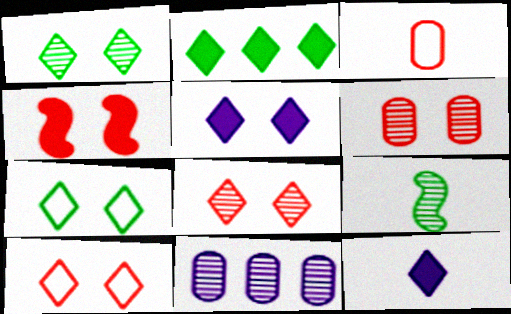[[1, 5, 10], 
[3, 9, 12], 
[4, 6, 10], 
[5, 7, 8], 
[8, 9, 11]]